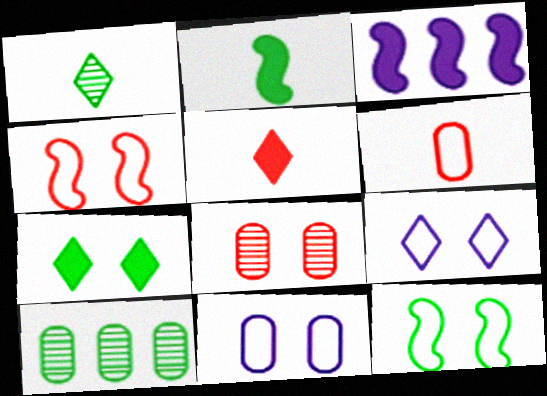[]